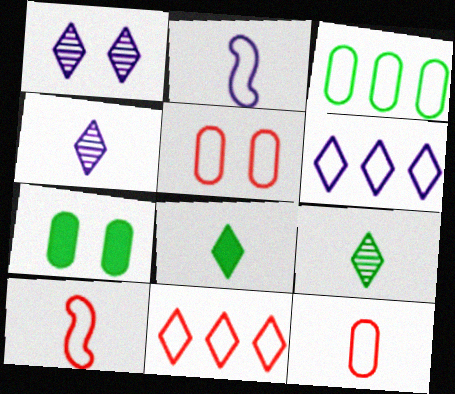[[1, 8, 11], 
[5, 10, 11]]